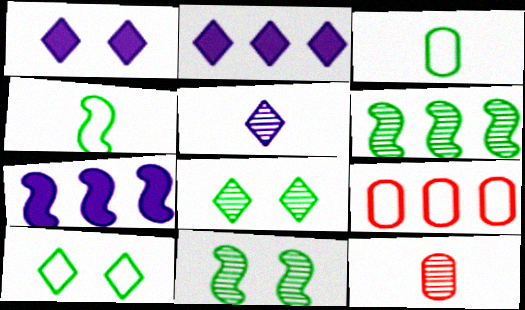[[2, 6, 9], 
[7, 10, 12]]